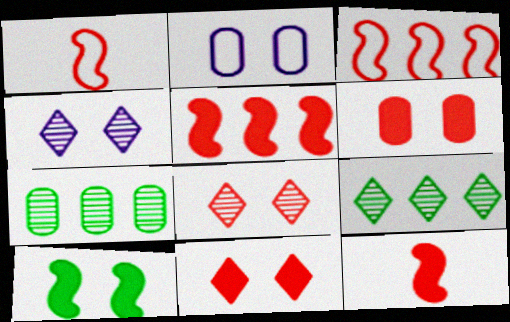[[2, 8, 10], 
[2, 9, 12]]